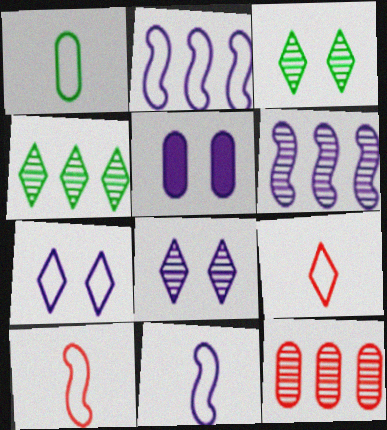[[1, 5, 12], 
[1, 9, 11], 
[4, 5, 10], 
[4, 6, 12]]